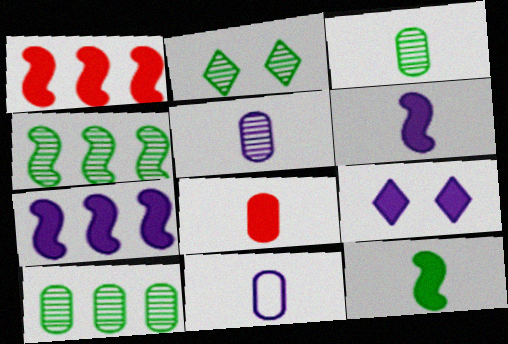[[1, 2, 11], 
[2, 3, 4], 
[3, 8, 11]]